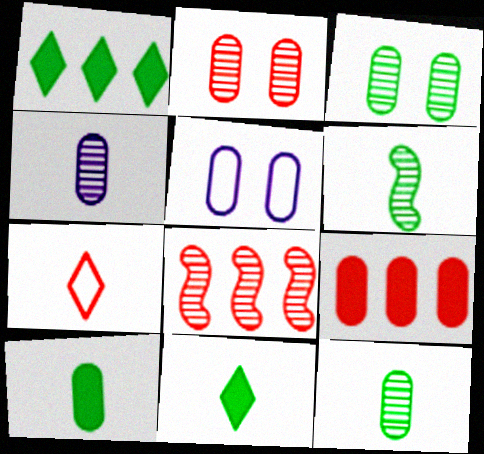[[5, 8, 11], 
[5, 9, 12]]